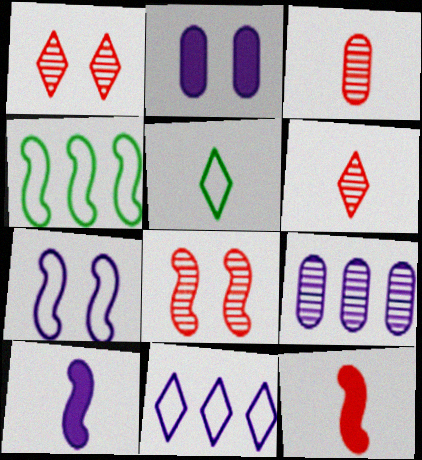[[2, 4, 6], 
[3, 5, 10], 
[4, 8, 10]]